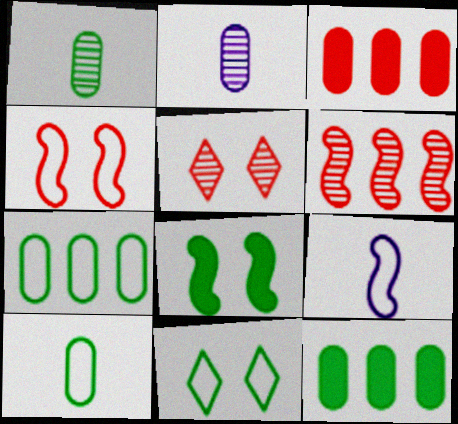[[5, 9, 12], 
[6, 8, 9]]